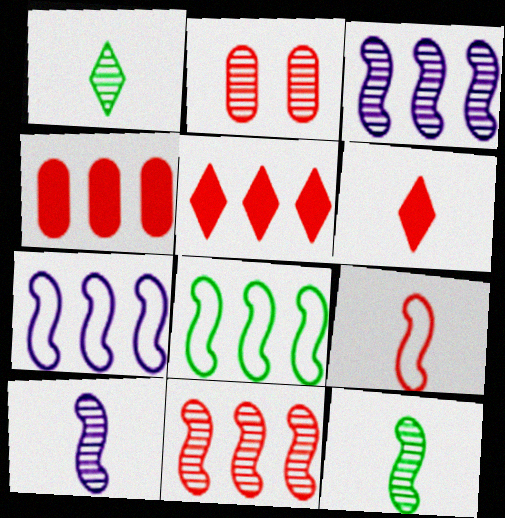[[1, 2, 3], 
[2, 5, 9]]